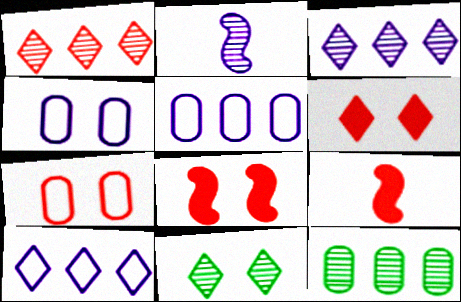[[1, 7, 9], 
[4, 8, 11], 
[5, 9, 11]]